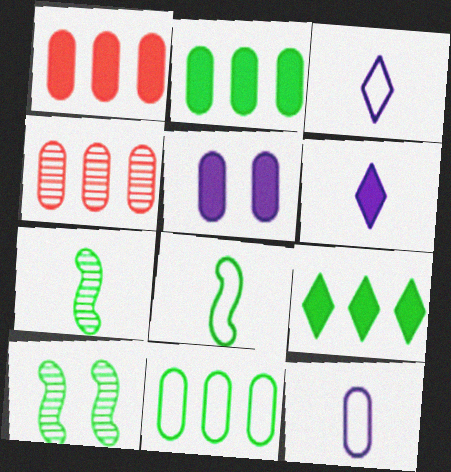[[1, 3, 10]]